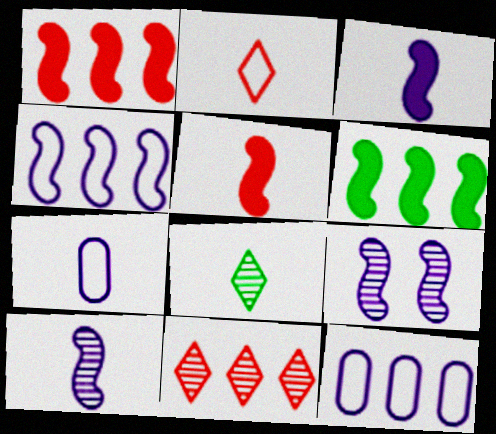[[3, 4, 9], 
[5, 7, 8], 
[6, 11, 12]]